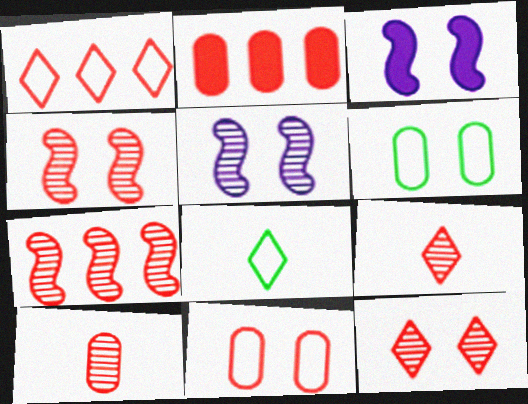[[1, 2, 7], 
[2, 5, 8], 
[2, 10, 11], 
[3, 6, 12], 
[7, 10, 12]]